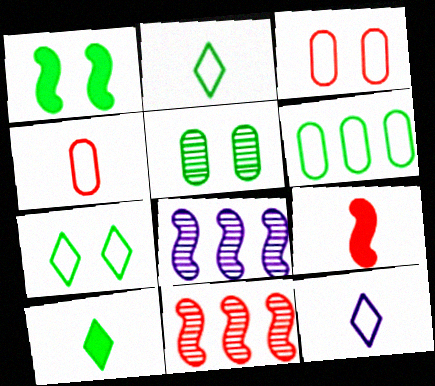[[1, 5, 7], 
[3, 8, 10]]